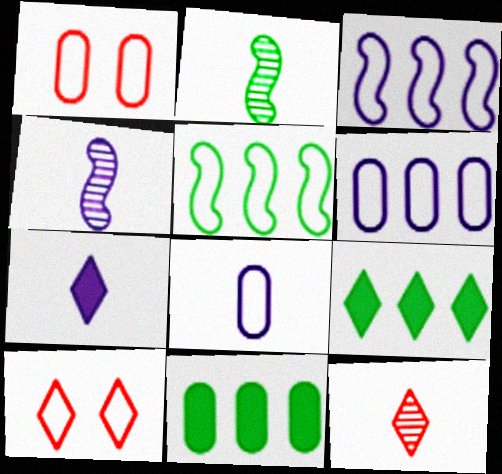[[1, 4, 9], 
[4, 7, 8], 
[4, 10, 11], 
[5, 8, 10]]